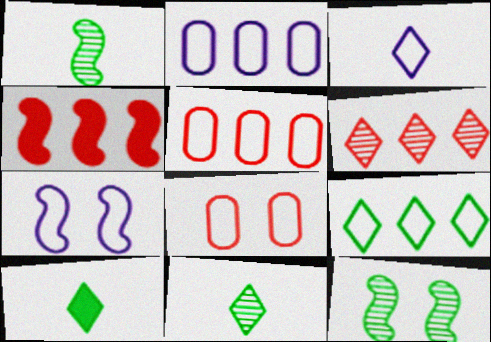[[1, 4, 7], 
[2, 3, 7], 
[4, 5, 6]]